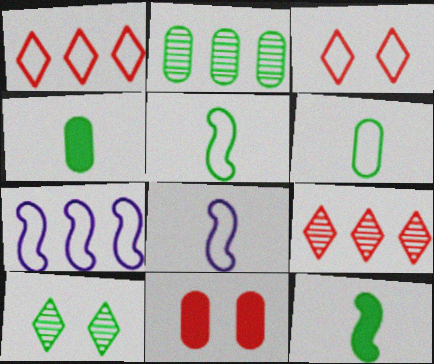[[3, 6, 7]]